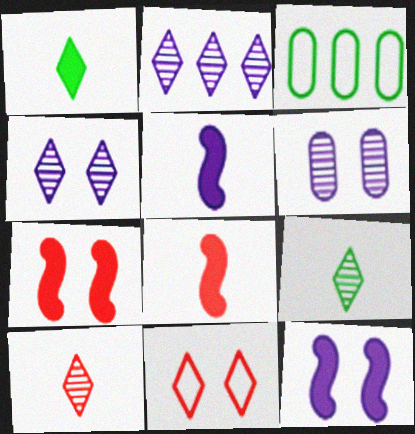[[1, 2, 11], 
[3, 4, 8], 
[3, 10, 12]]